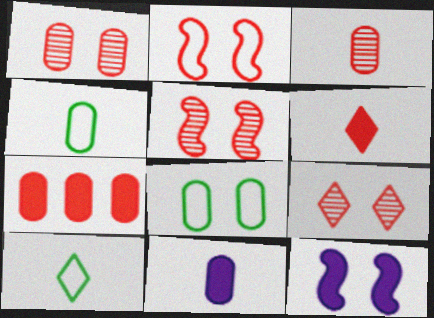[[1, 5, 9], 
[3, 4, 11], 
[8, 9, 12]]